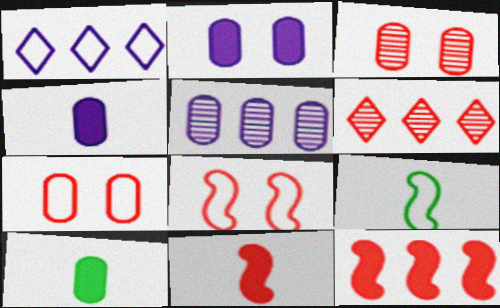[[1, 7, 9], 
[2, 6, 9], 
[5, 7, 10], 
[6, 7, 11]]